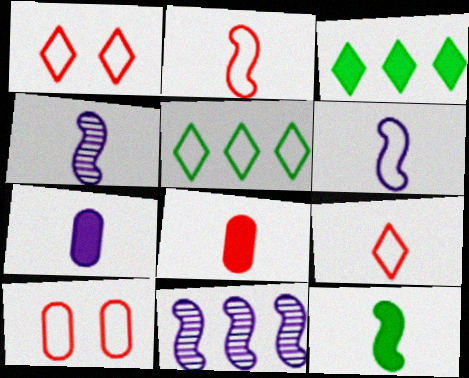[[2, 4, 12], 
[3, 4, 10], 
[5, 6, 10]]